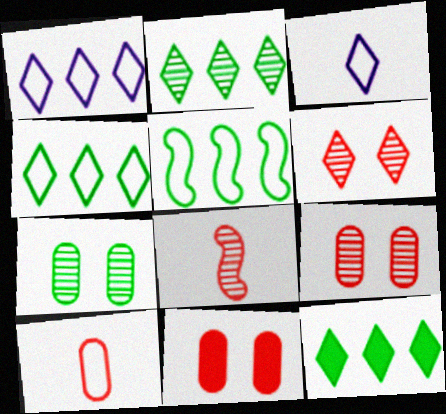[[2, 4, 12], 
[3, 6, 12]]